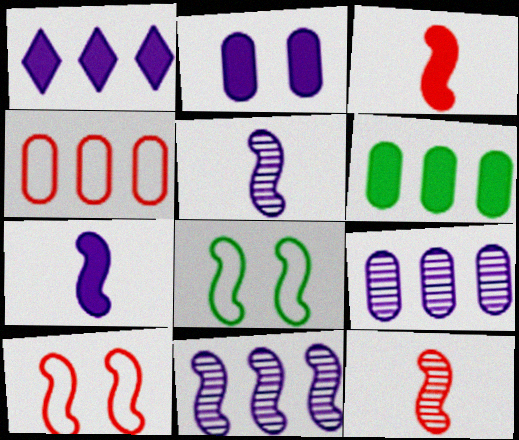[[1, 2, 7], 
[3, 8, 11], 
[4, 6, 9]]